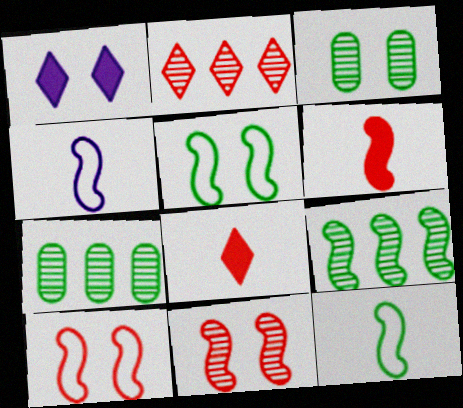[[1, 3, 10]]